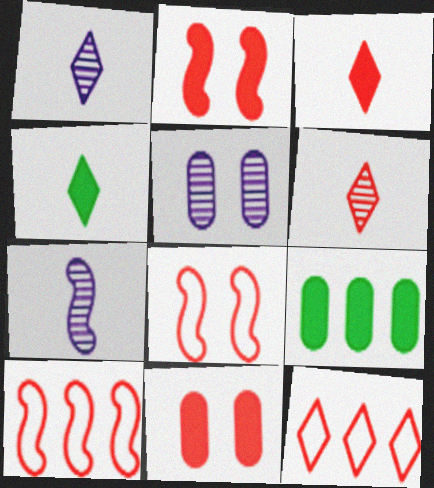[[1, 8, 9], 
[4, 5, 10], 
[6, 10, 11]]